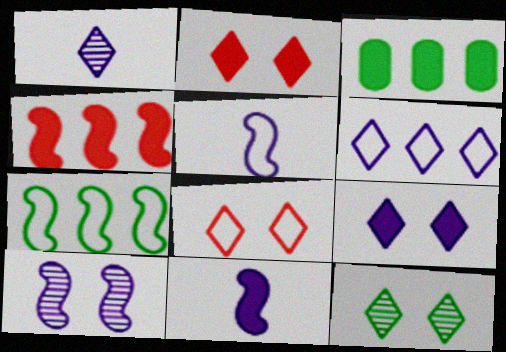[[1, 6, 9], 
[2, 3, 11], 
[8, 9, 12]]